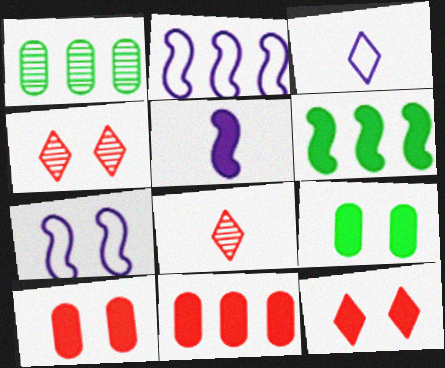[[2, 8, 9], 
[4, 7, 9]]